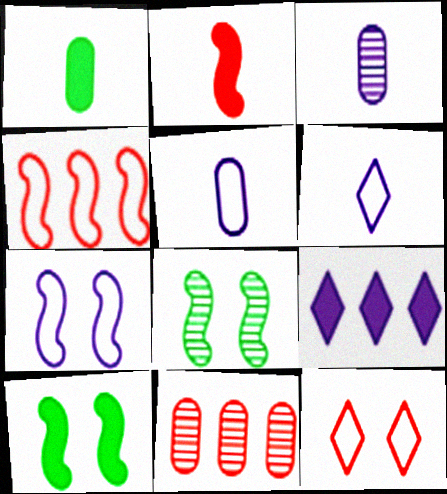[[2, 11, 12], 
[3, 7, 9], 
[6, 10, 11]]